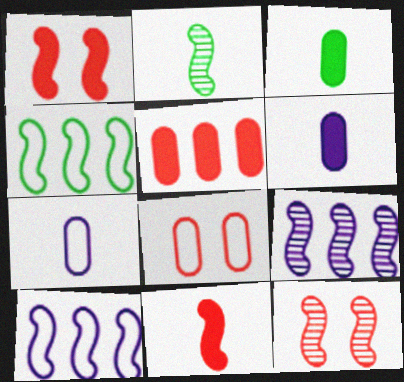[[1, 2, 10], 
[2, 9, 12]]